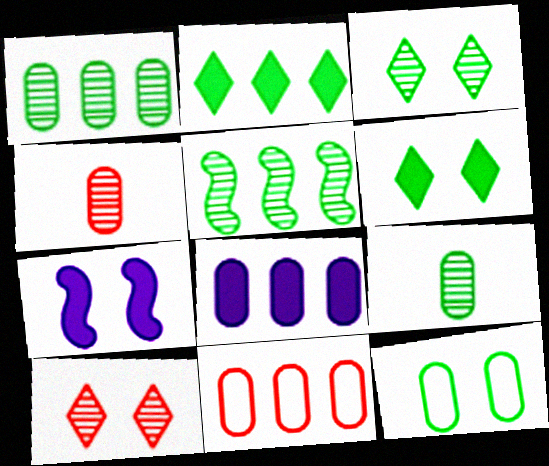[[1, 8, 11], 
[3, 5, 9], 
[4, 8, 12], 
[7, 10, 12]]